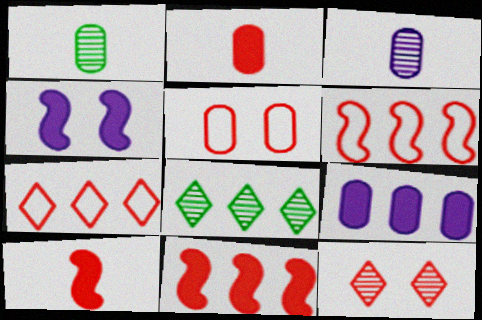[[1, 4, 7], 
[1, 5, 9], 
[2, 6, 12], 
[6, 8, 9]]